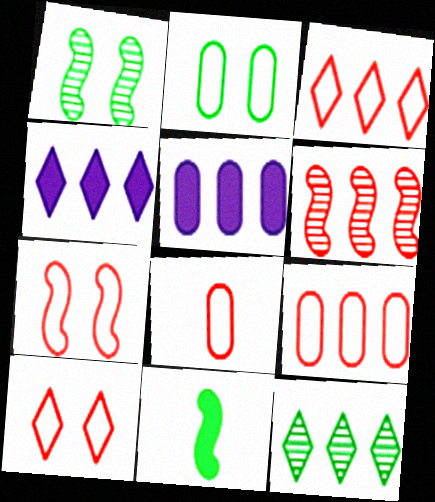[[1, 4, 8], 
[2, 11, 12], 
[3, 4, 12], 
[3, 7, 8]]